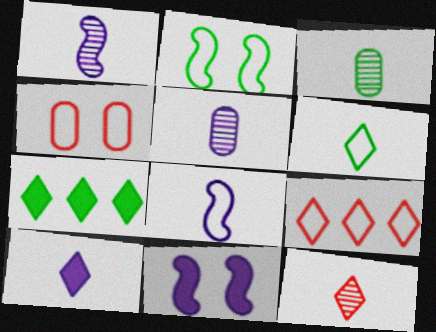[[1, 3, 12], 
[1, 4, 7], 
[2, 3, 7], 
[3, 9, 11], 
[5, 8, 10], 
[6, 10, 12]]